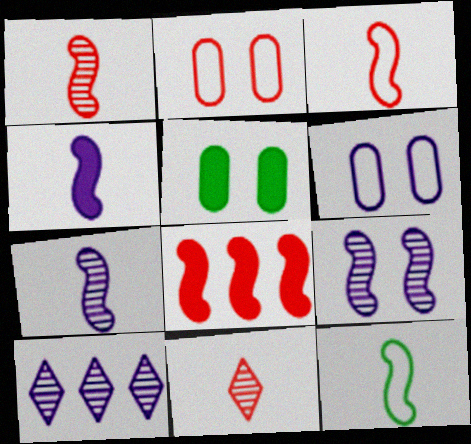[[1, 4, 12], 
[2, 8, 11], 
[3, 5, 10], 
[4, 6, 10], 
[8, 9, 12]]